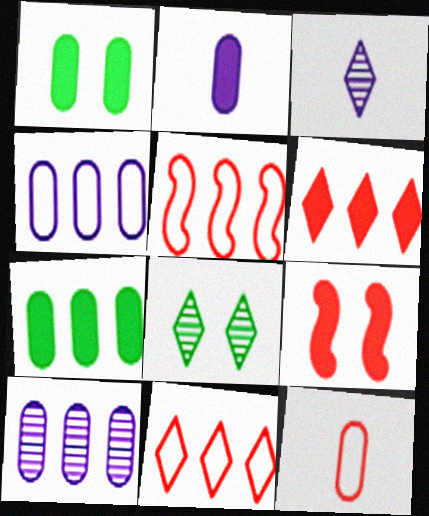[[1, 3, 5], 
[1, 10, 12], 
[2, 5, 8]]